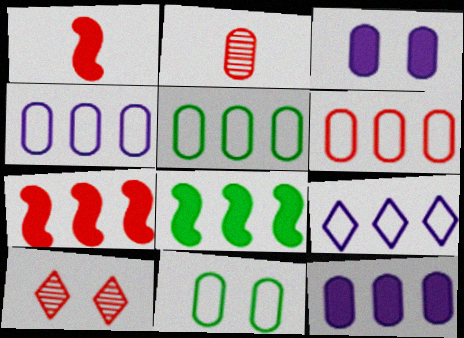[[1, 6, 10], 
[2, 3, 5], 
[2, 11, 12], 
[4, 5, 6]]